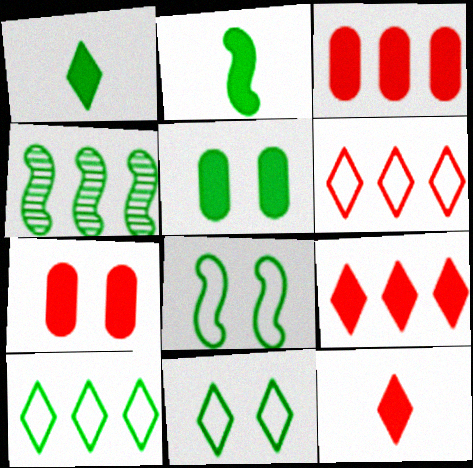[[2, 4, 8]]